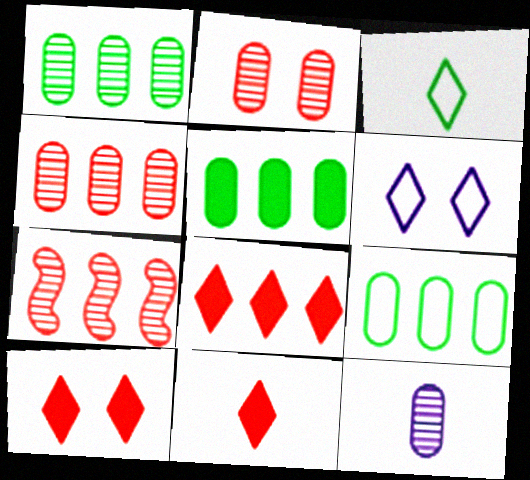[[1, 2, 12], 
[1, 5, 9], 
[8, 10, 11]]